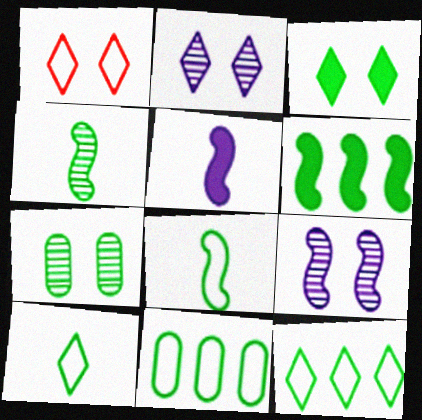[[1, 2, 3], 
[3, 4, 11], 
[6, 7, 10]]